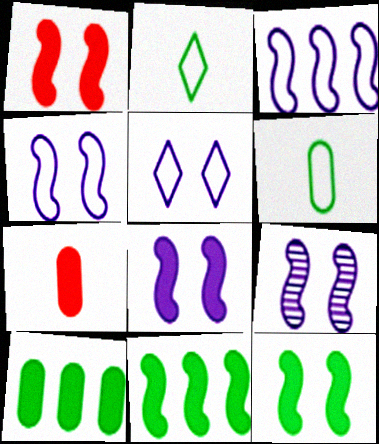[[1, 8, 12], 
[4, 8, 9]]